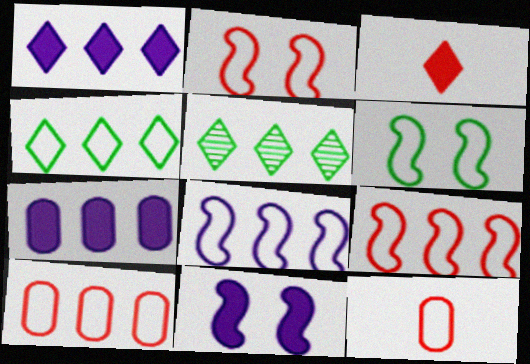[[4, 8, 10], 
[5, 7, 9], 
[5, 11, 12]]